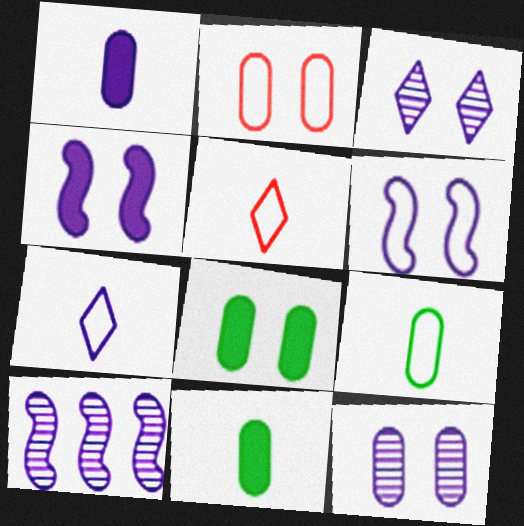[[2, 8, 12], 
[5, 8, 10]]